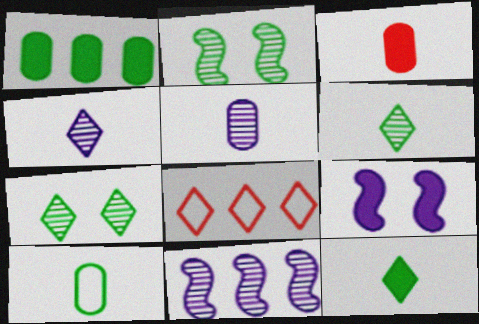[[1, 8, 11], 
[3, 5, 10]]